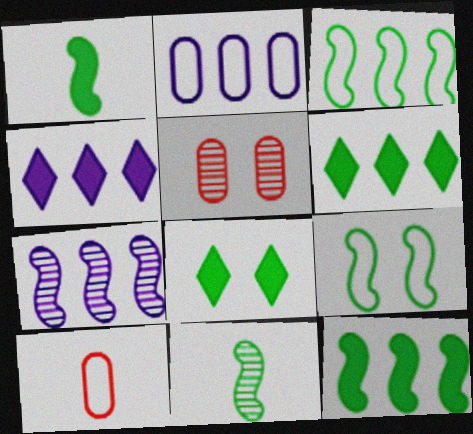[[2, 4, 7], 
[7, 8, 10], 
[9, 11, 12]]